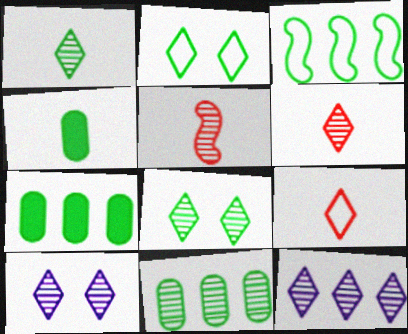[[3, 4, 8], 
[5, 10, 11], 
[6, 8, 12]]